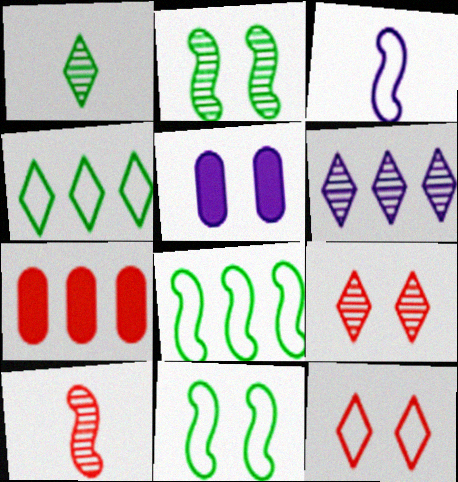[[1, 6, 9], 
[2, 5, 12], 
[3, 5, 6], 
[4, 5, 10], 
[5, 9, 11], 
[6, 7, 8], 
[7, 10, 12]]